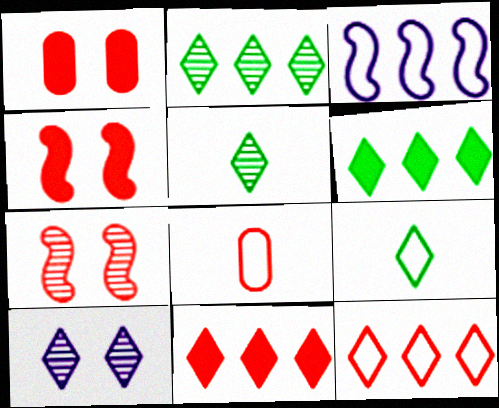[[1, 3, 5], 
[7, 8, 11], 
[9, 10, 11]]